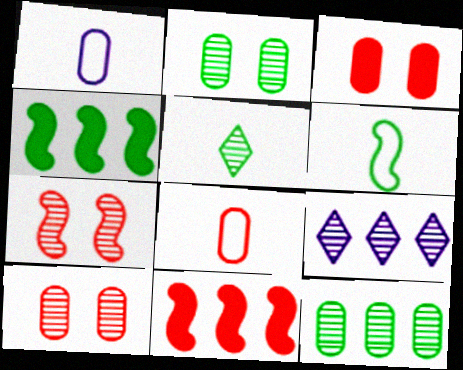[[1, 3, 12], 
[3, 6, 9]]